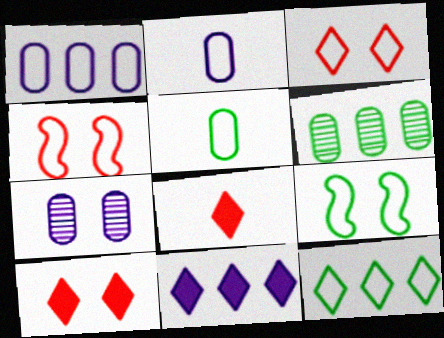[[2, 4, 12], 
[5, 9, 12], 
[7, 9, 10]]